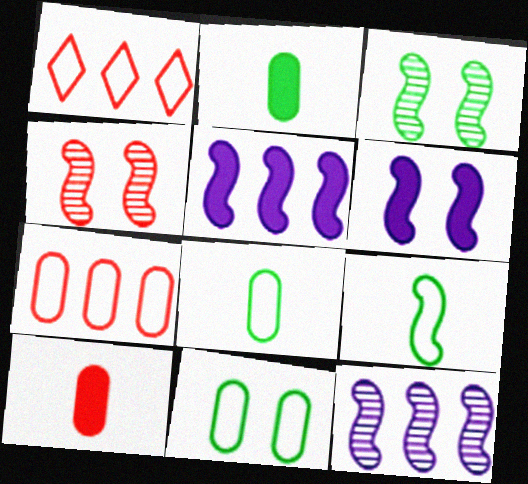[[1, 4, 10], 
[4, 5, 9]]